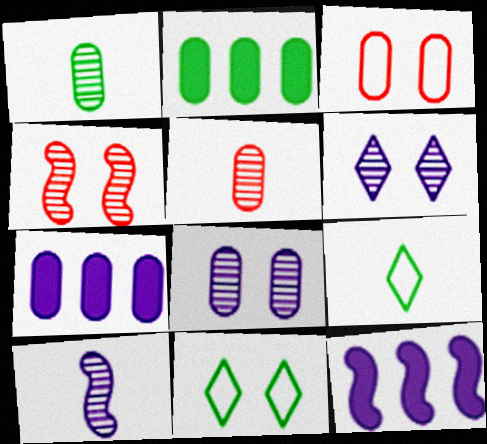[[1, 3, 7], 
[4, 7, 9], 
[5, 11, 12]]